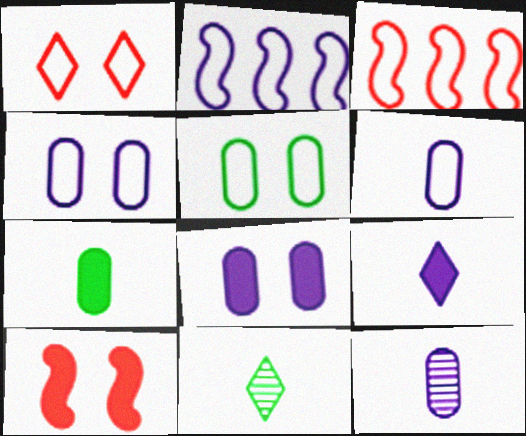[[3, 8, 11]]